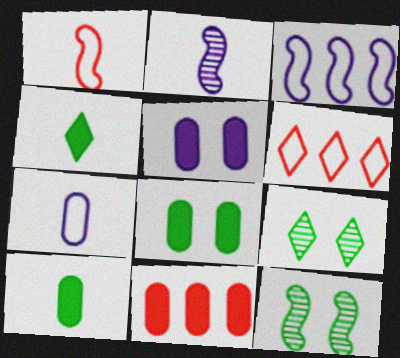[[2, 6, 8], 
[5, 10, 11]]